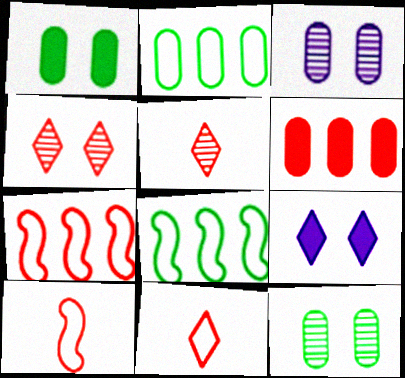[[4, 6, 10]]